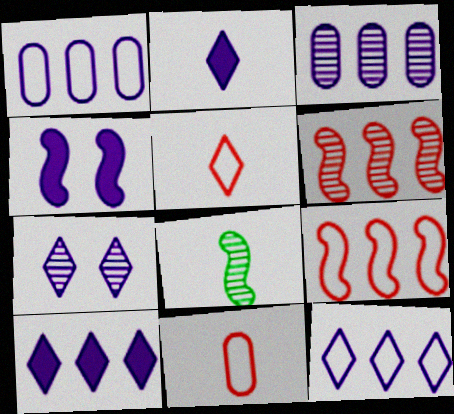[[2, 7, 12], 
[2, 8, 11], 
[4, 8, 9]]